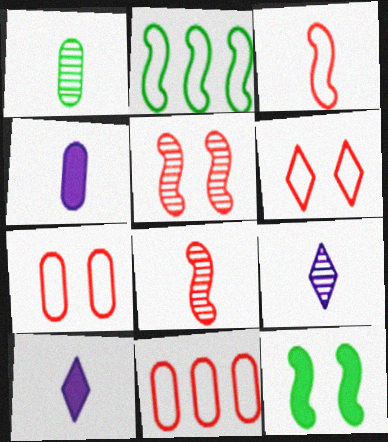[[1, 3, 10], 
[1, 8, 9], 
[3, 6, 11], 
[9, 11, 12]]